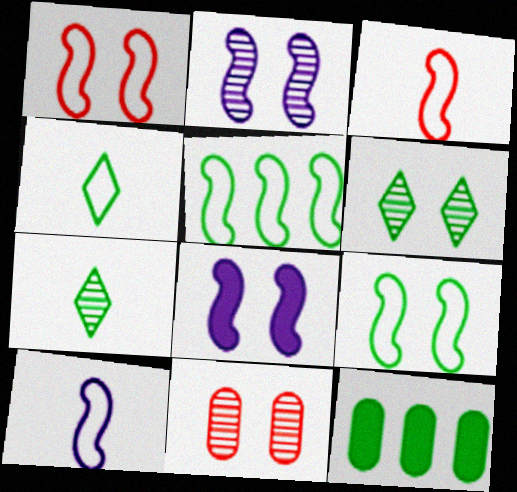[[1, 5, 10], 
[2, 6, 11], 
[7, 9, 12]]